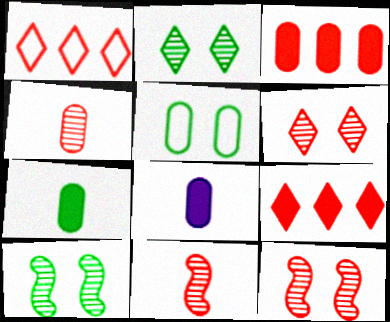[[1, 8, 10]]